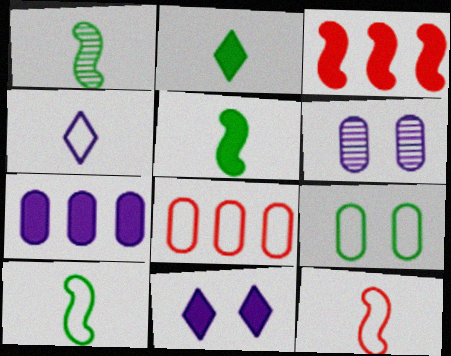[[1, 5, 10], 
[1, 8, 11]]